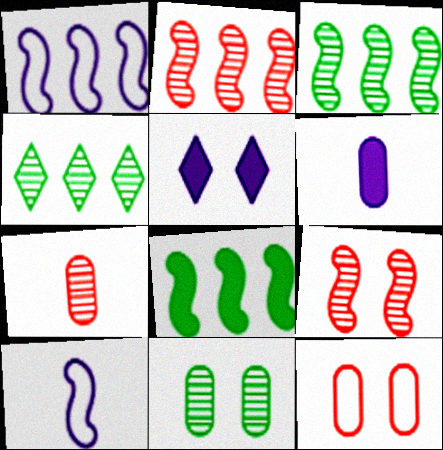[[1, 2, 8], 
[8, 9, 10]]